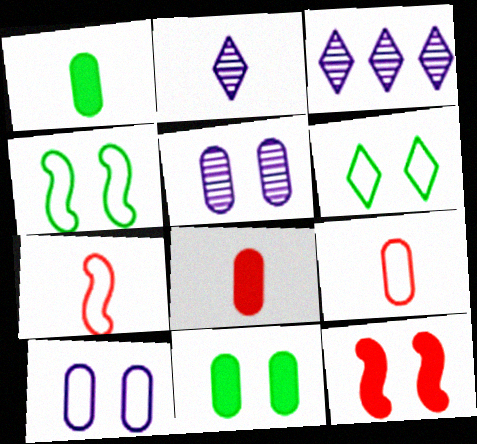[[1, 2, 7], 
[3, 4, 8], 
[3, 7, 11], 
[5, 6, 12]]